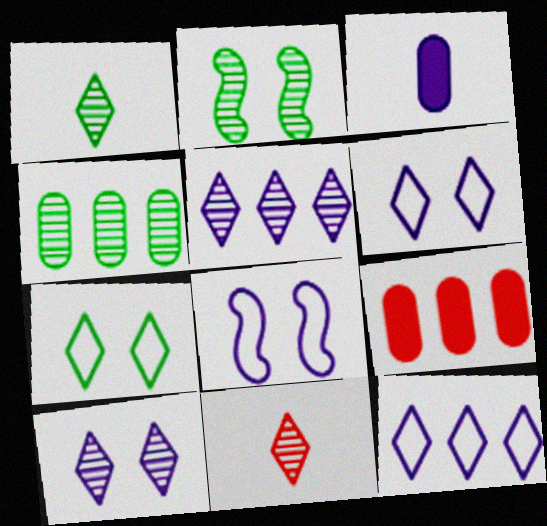[[1, 2, 4], 
[1, 8, 9], 
[3, 5, 8]]